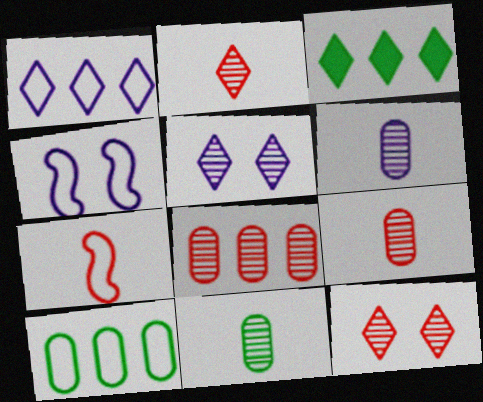[[3, 4, 9], 
[6, 9, 11]]